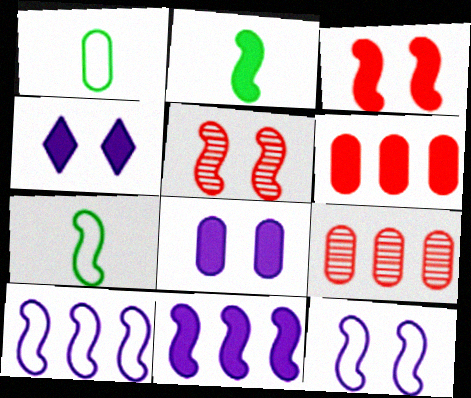[[1, 8, 9], 
[2, 3, 11], 
[2, 4, 6], 
[2, 5, 10], 
[4, 7, 9], 
[5, 7, 11]]